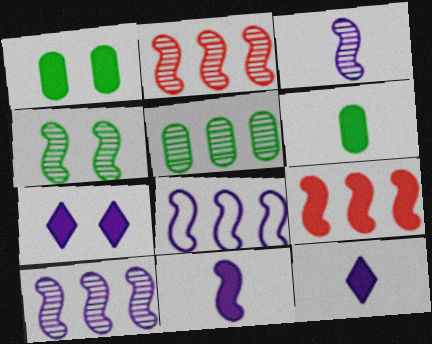[[1, 9, 12], 
[2, 3, 4], 
[6, 7, 9]]